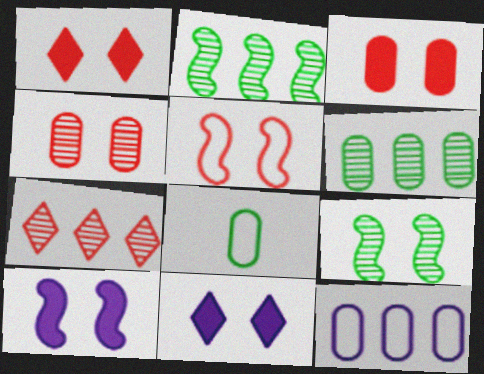[[1, 4, 5], 
[5, 9, 10], 
[7, 8, 10]]